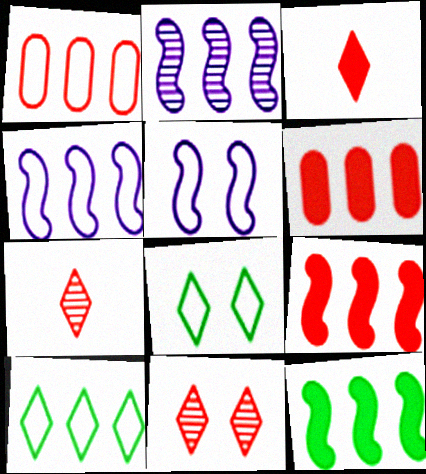[[1, 4, 10], 
[2, 6, 10]]